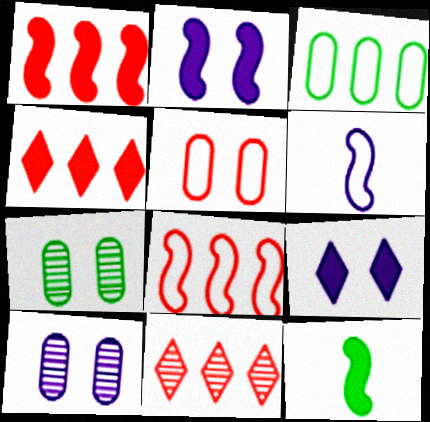[[1, 2, 12], 
[4, 6, 7]]